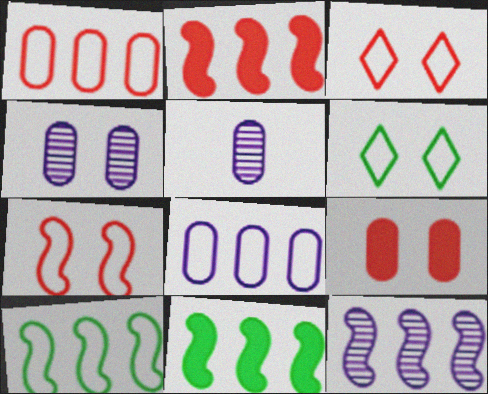[[2, 5, 6], 
[2, 10, 12], 
[3, 5, 11]]